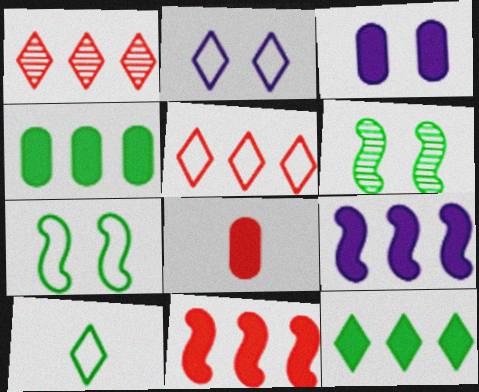[[2, 5, 10], 
[3, 4, 8], 
[4, 6, 10]]